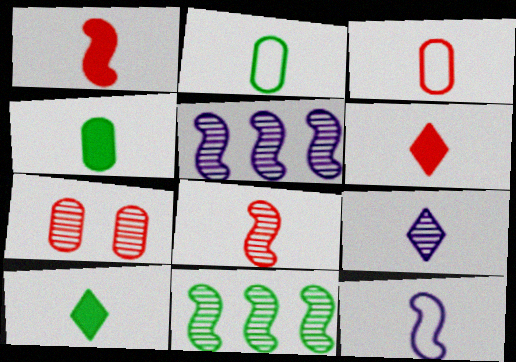[[1, 2, 9], 
[3, 6, 8], 
[7, 9, 11]]